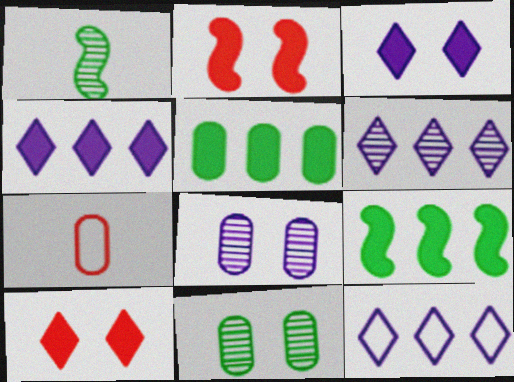[[4, 6, 12], 
[5, 7, 8]]